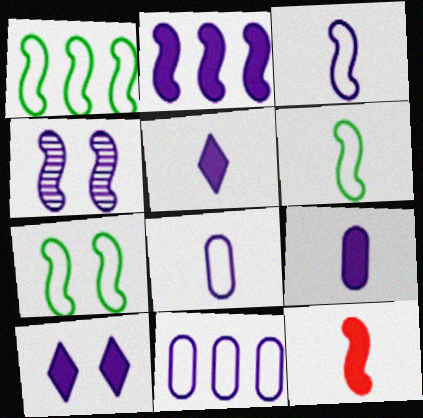[[1, 4, 12], 
[1, 6, 7], 
[2, 3, 4], 
[2, 9, 10], 
[4, 5, 11]]